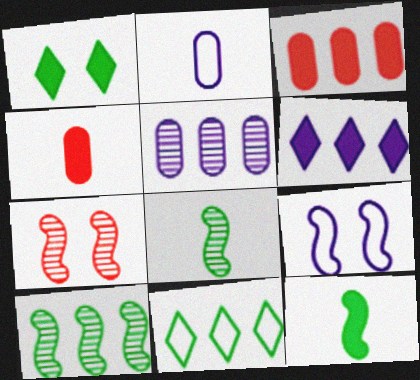[]